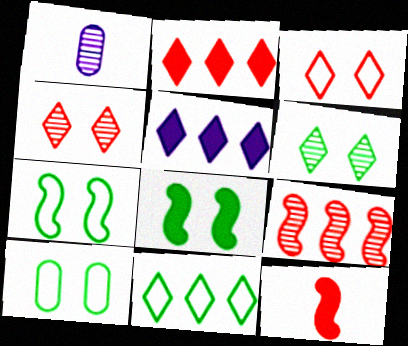[[1, 2, 7], 
[1, 6, 9], 
[6, 8, 10]]